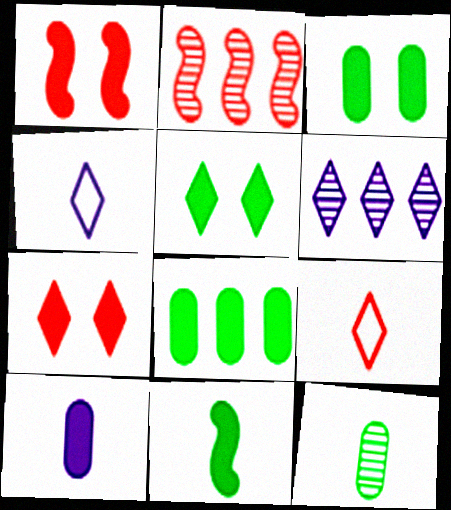[[2, 3, 4], 
[5, 6, 9], 
[5, 8, 11]]